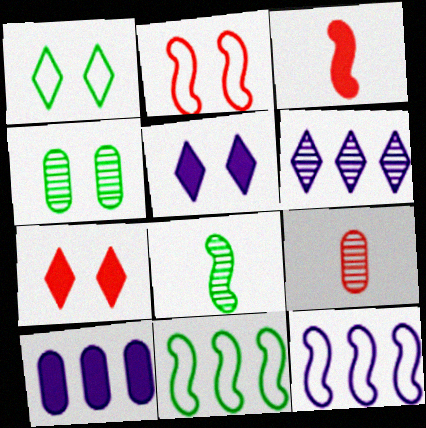[[2, 4, 5], 
[5, 9, 11], 
[6, 10, 12]]